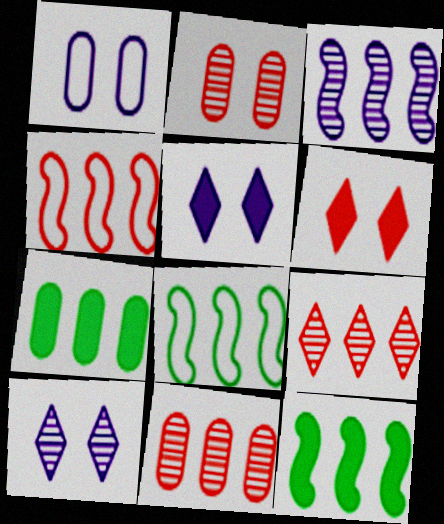[[3, 4, 12]]